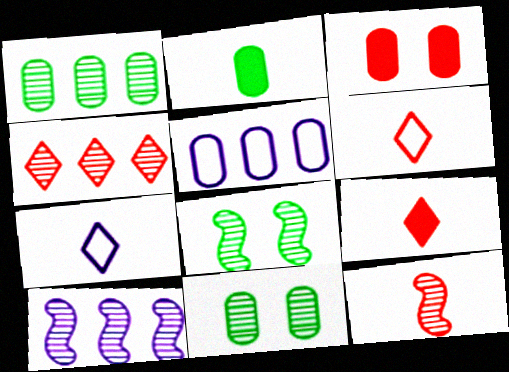[[1, 4, 10], 
[2, 7, 12], 
[5, 8, 9], 
[8, 10, 12]]